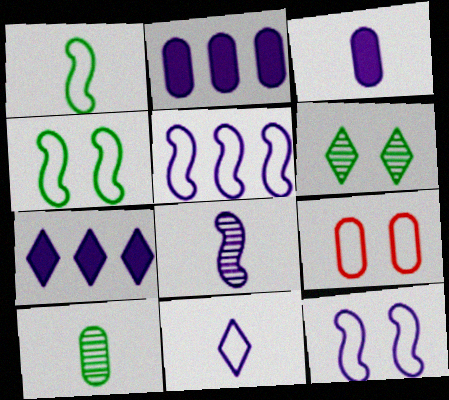[[2, 9, 10], 
[3, 8, 11]]